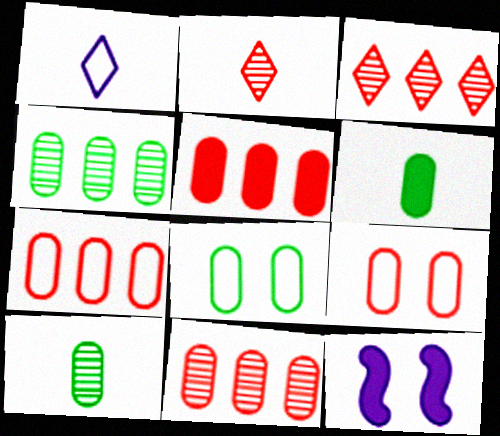[[4, 6, 8], 
[5, 7, 11]]